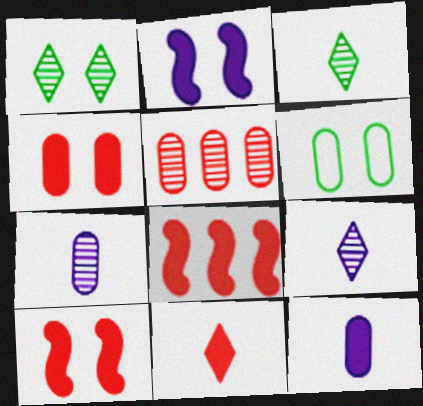[[4, 8, 11], 
[5, 6, 12], 
[6, 8, 9]]